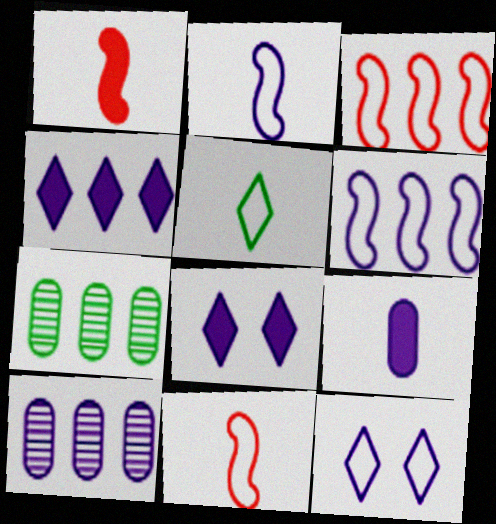[[1, 7, 12], 
[2, 8, 10], 
[3, 4, 7], 
[4, 6, 10], 
[7, 8, 11]]